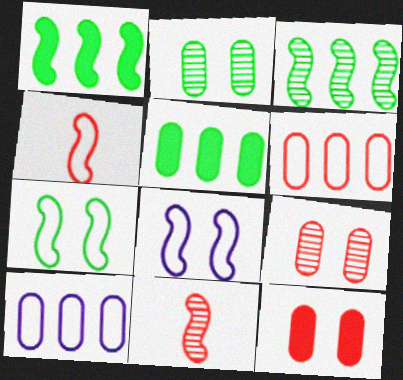[[1, 8, 11]]